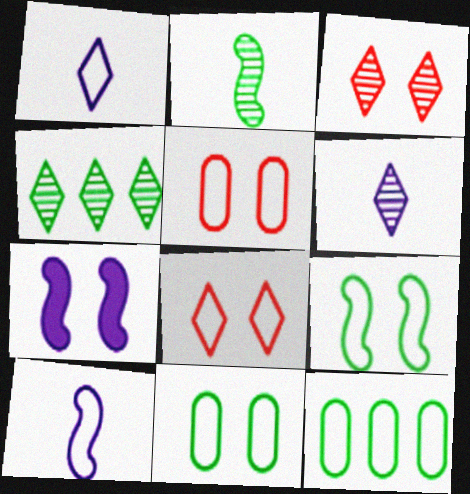[[3, 4, 6], 
[3, 7, 11], 
[8, 10, 12]]